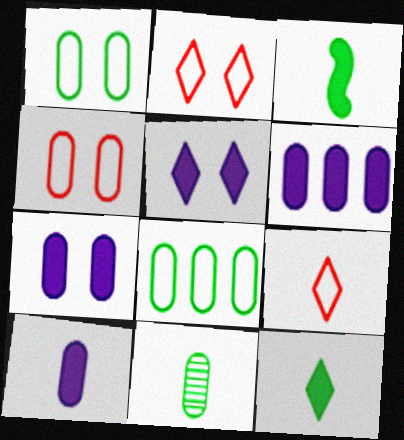[[4, 6, 11], 
[6, 7, 10]]